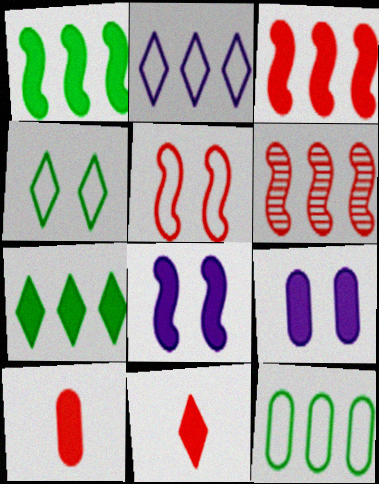[[1, 9, 11], 
[7, 8, 10]]